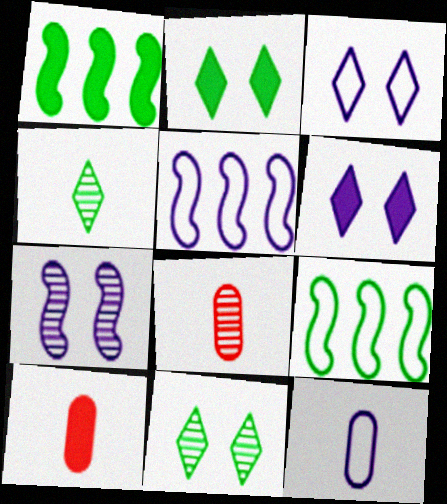[[1, 3, 8], 
[1, 6, 10], 
[2, 5, 8], 
[3, 5, 12], 
[5, 10, 11], 
[6, 8, 9]]